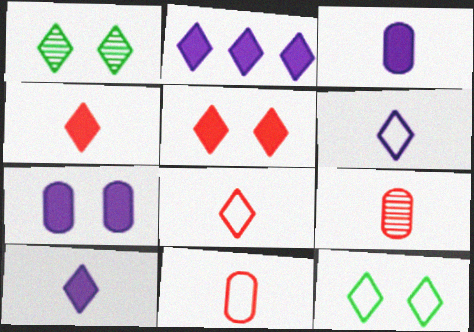[[1, 2, 8]]